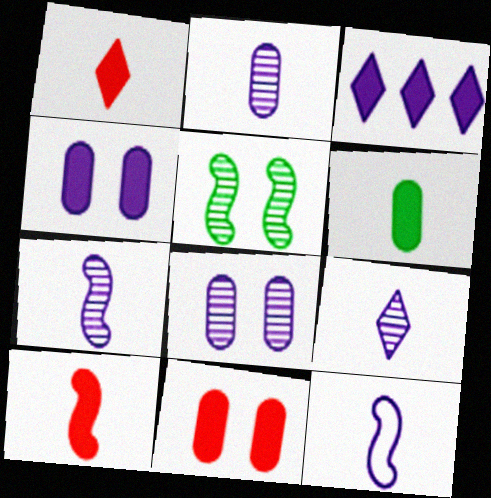[[2, 7, 9], 
[3, 8, 12]]